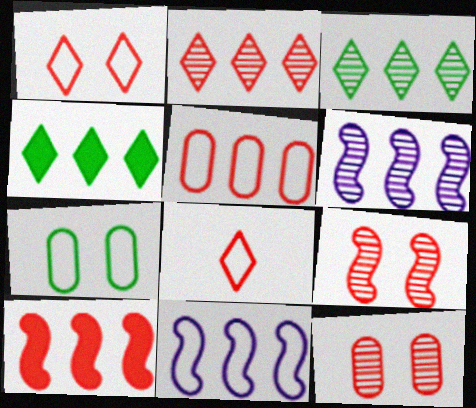[[2, 5, 10], 
[4, 5, 6], 
[7, 8, 11], 
[8, 10, 12]]